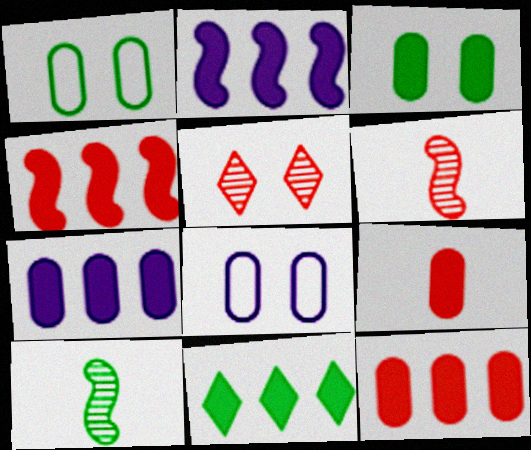[[1, 10, 11], 
[2, 11, 12], 
[3, 7, 9], 
[4, 7, 11], 
[6, 8, 11]]